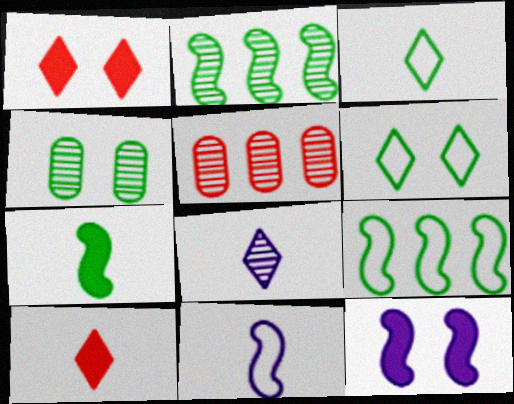[[3, 5, 12], 
[3, 8, 10]]